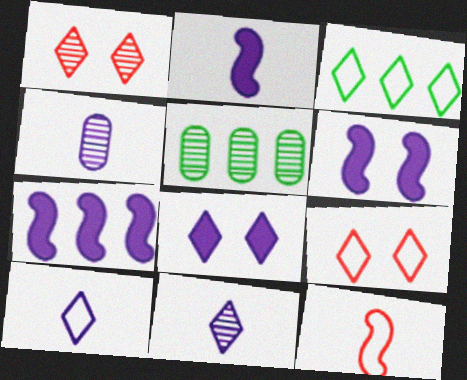[[2, 4, 10], 
[2, 5, 9], 
[2, 6, 7], 
[3, 9, 10], 
[5, 8, 12]]